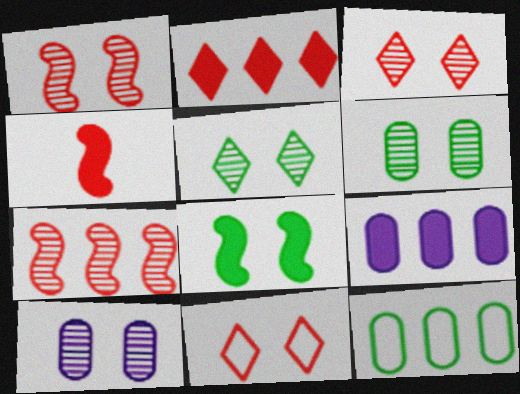[[1, 5, 10], 
[8, 10, 11]]